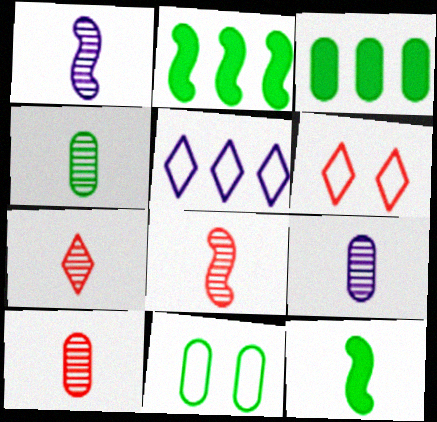[[1, 3, 6], 
[1, 4, 7], 
[2, 6, 9], 
[3, 4, 11], 
[4, 9, 10], 
[7, 8, 10]]